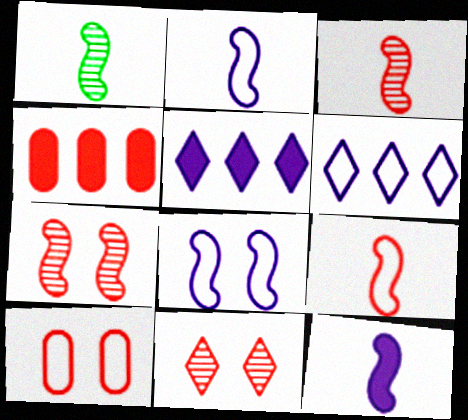[[1, 5, 10], 
[1, 9, 12], 
[4, 9, 11]]